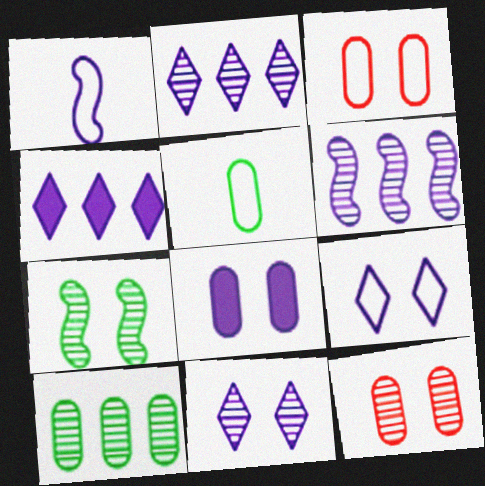[[1, 2, 8], 
[7, 11, 12]]